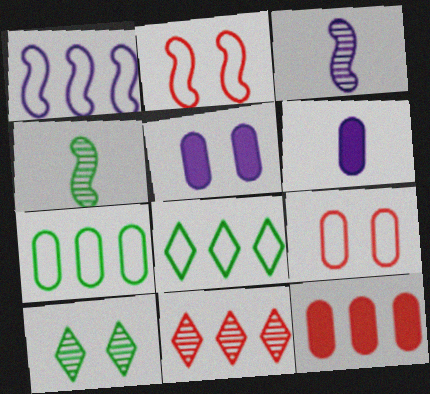[[2, 5, 10]]